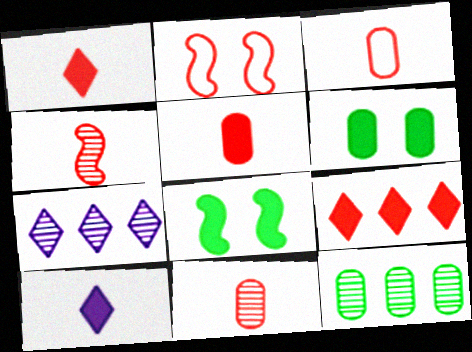[[1, 3, 4], 
[2, 9, 11], 
[2, 10, 12], 
[3, 5, 11], 
[3, 7, 8]]